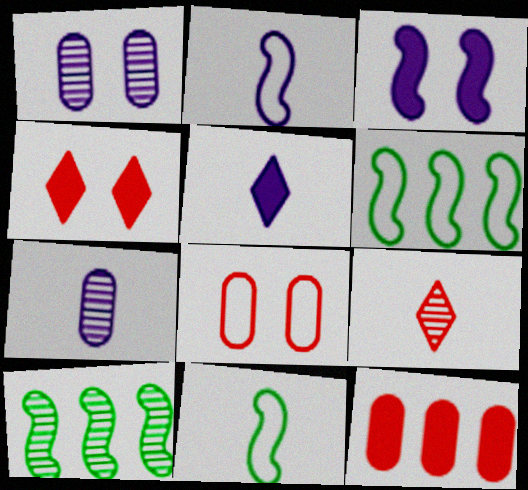[[1, 9, 10], 
[2, 5, 7], 
[4, 6, 7], 
[5, 8, 10]]